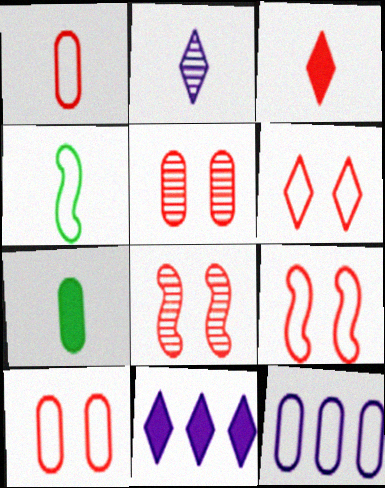[[4, 5, 11], 
[4, 6, 12], 
[5, 7, 12], 
[6, 9, 10]]